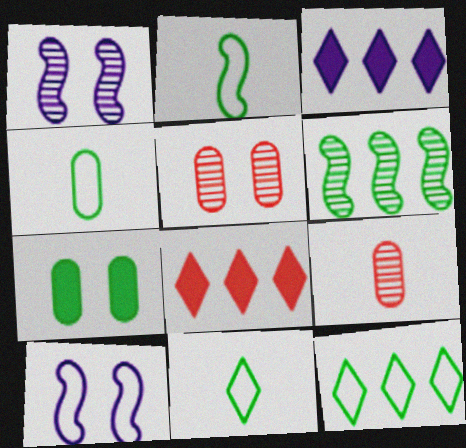[[1, 4, 8], 
[2, 3, 5], 
[2, 4, 11], 
[6, 7, 11]]